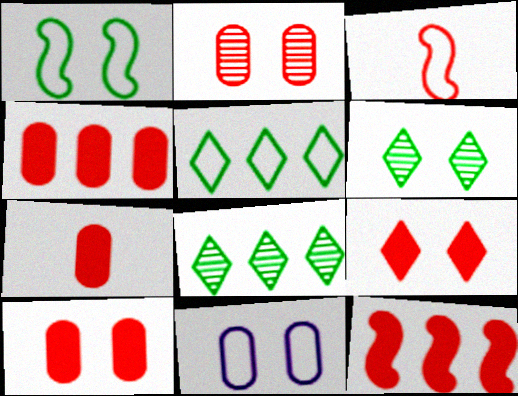[[3, 5, 11], 
[4, 7, 10], 
[7, 9, 12]]